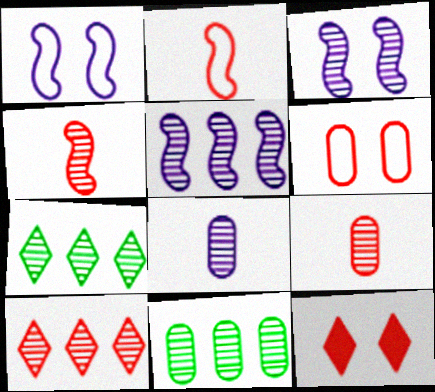[[3, 7, 9], 
[5, 10, 11]]